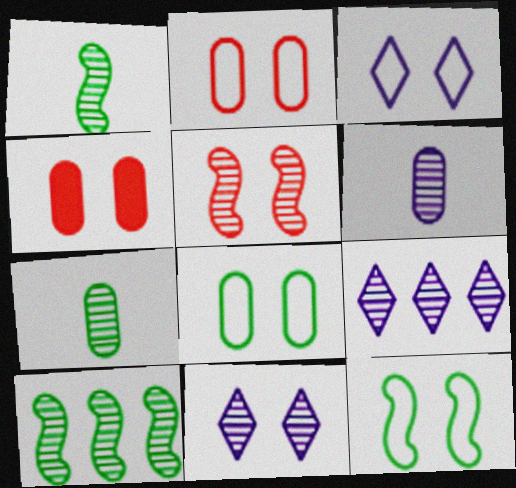[[2, 3, 12], 
[4, 11, 12], 
[5, 7, 9]]